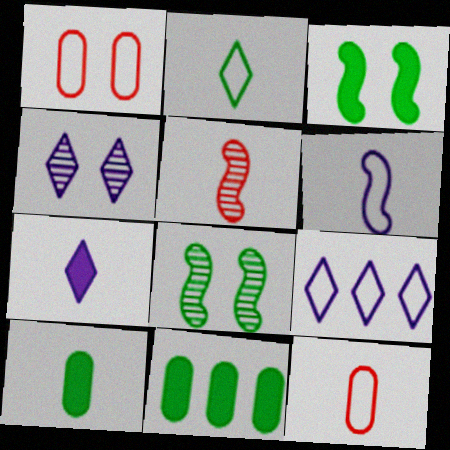[[1, 3, 4], 
[2, 6, 12], 
[2, 8, 11], 
[4, 7, 9]]